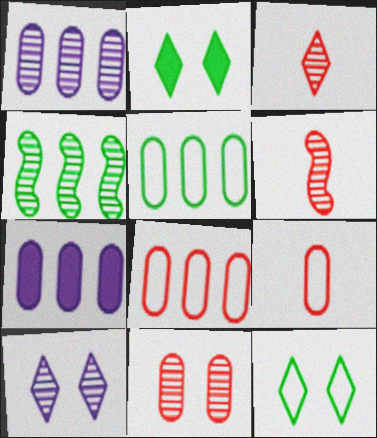[[6, 7, 12]]